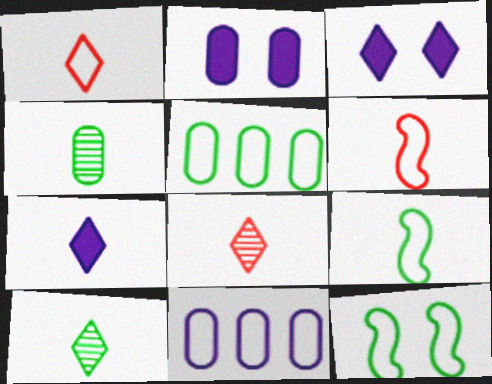[[1, 7, 10], 
[1, 11, 12], 
[4, 6, 7]]